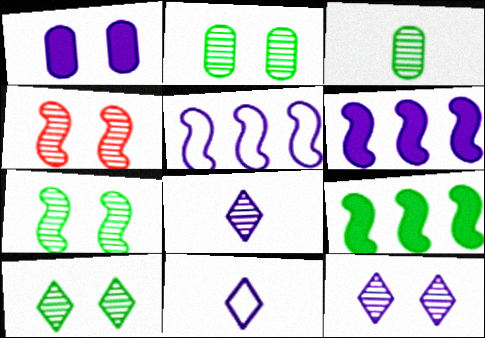[[1, 5, 8], 
[2, 4, 12], 
[2, 7, 10]]